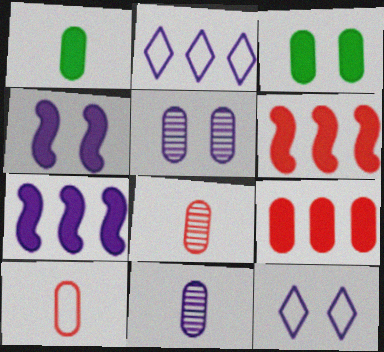[[1, 10, 11], 
[2, 4, 11], 
[4, 5, 12], 
[7, 11, 12]]